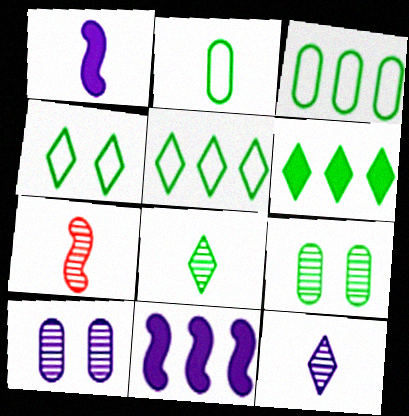[[4, 6, 8]]